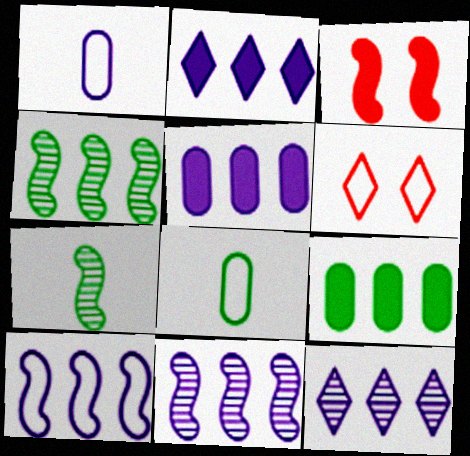[[3, 7, 10], 
[3, 8, 12], 
[5, 6, 7], 
[5, 10, 12], 
[6, 8, 10]]